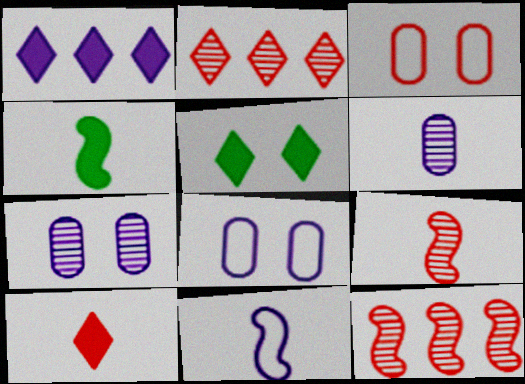[[1, 5, 10], 
[1, 7, 11], 
[2, 4, 8], 
[3, 10, 12], 
[4, 9, 11]]